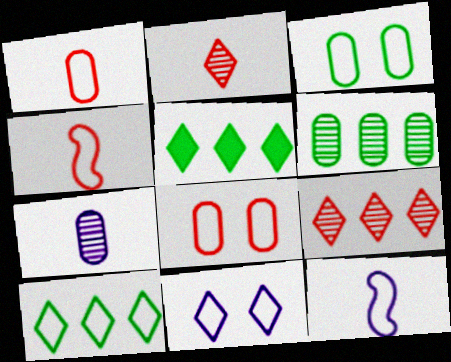[[2, 5, 11], 
[8, 10, 12]]